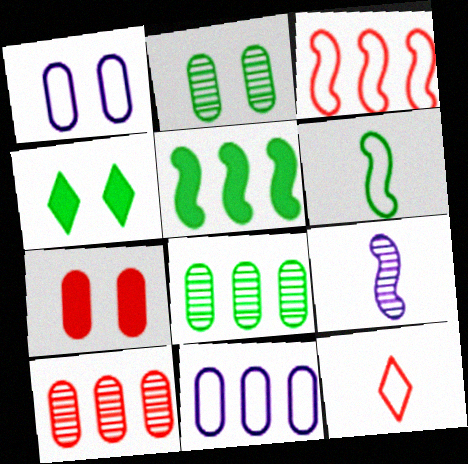[[1, 2, 7], 
[4, 6, 8]]